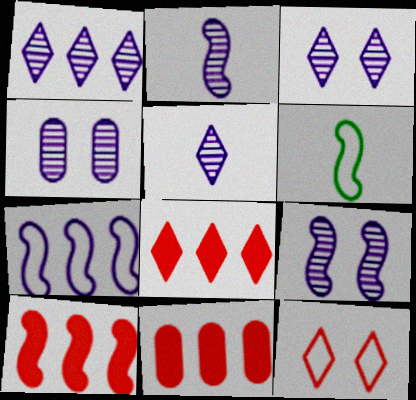[[1, 2, 4], 
[1, 3, 5], 
[3, 4, 9], 
[3, 6, 11], 
[4, 6, 8], 
[6, 9, 10], 
[8, 10, 11]]